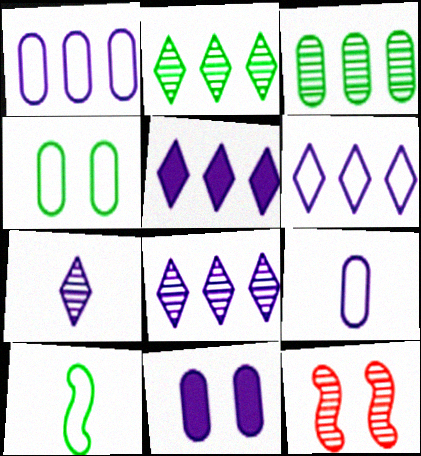[[3, 7, 12], 
[5, 6, 8]]